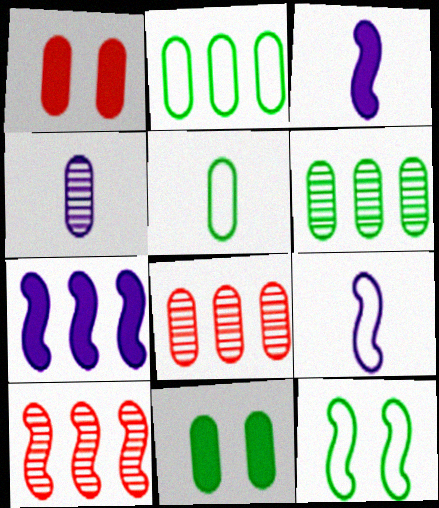[[1, 2, 4], 
[3, 10, 12], 
[5, 6, 11]]